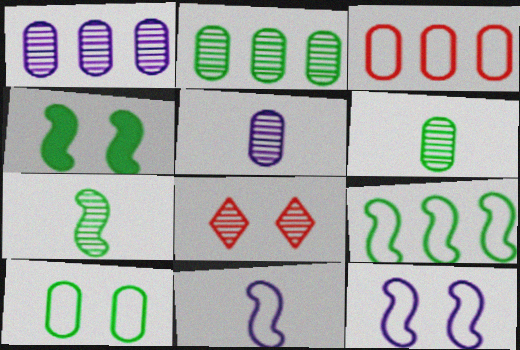[[1, 7, 8], 
[4, 7, 9]]